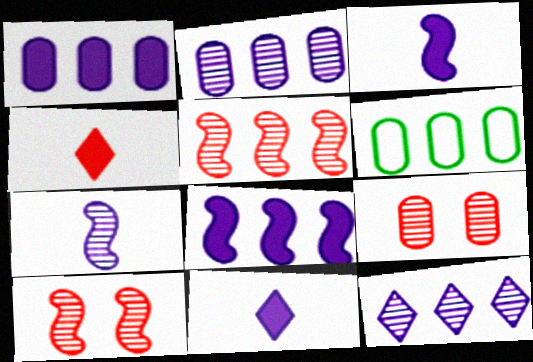[[6, 10, 11]]